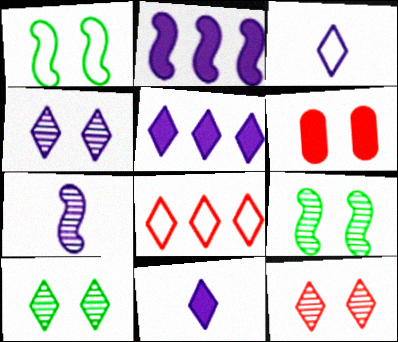[[1, 4, 6], 
[3, 4, 5], 
[4, 10, 12], 
[8, 10, 11]]